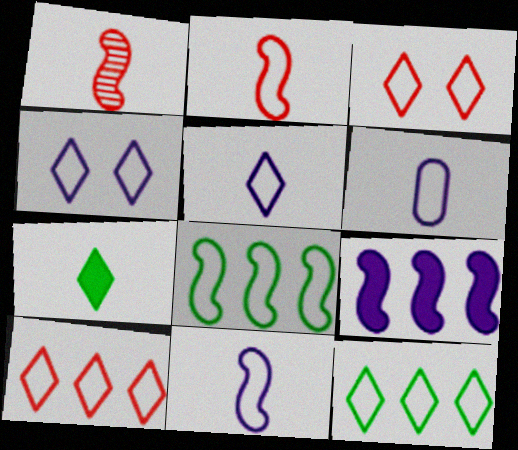[[1, 6, 7], 
[3, 5, 12], 
[3, 6, 8], 
[5, 6, 11]]